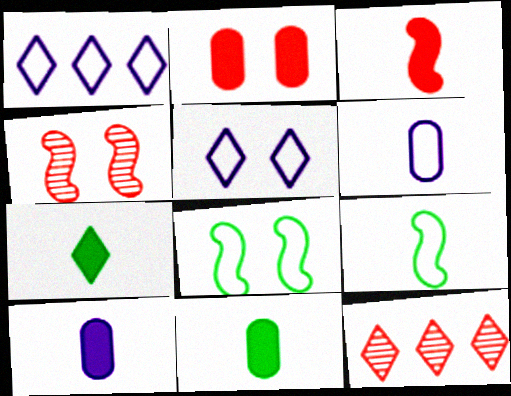[[1, 4, 11], 
[3, 7, 10], 
[5, 7, 12], 
[8, 10, 12]]